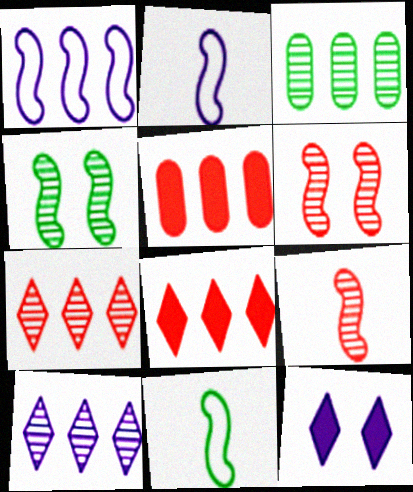[[1, 3, 8]]